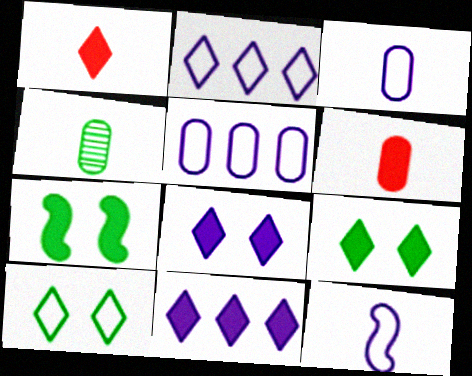[[1, 4, 12], 
[1, 9, 11], 
[3, 4, 6], 
[6, 7, 11]]